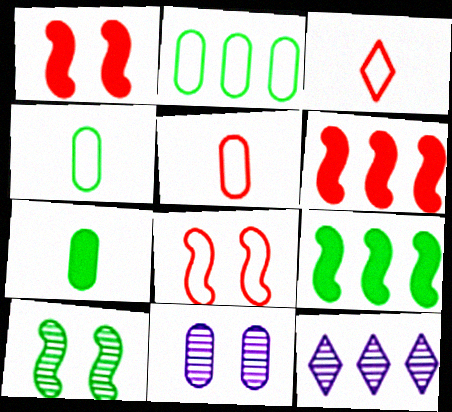[[1, 4, 12], 
[2, 6, 12], 
[3, 9, 11], 
[7, 8, 12]]